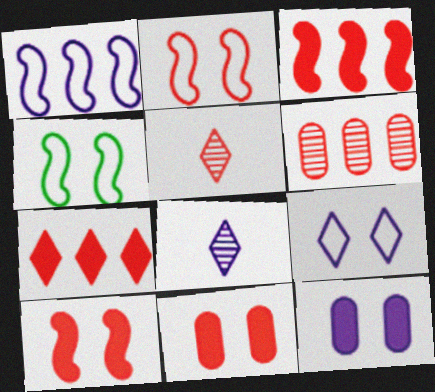[[1, 8, 12]]